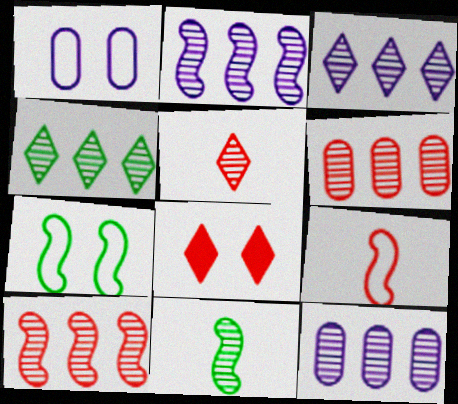[[2, 3, 12], 
[2, 4, 6], 
[4, 10, 12], 
[6, 8, 9]]